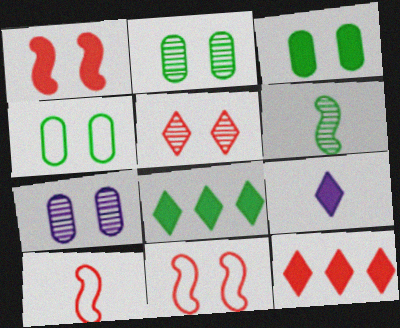[[2, 3, 4], 
[4, 6, 8], 
[7, 8, 10]]